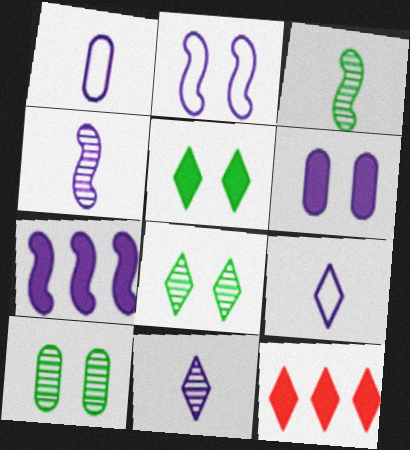[[2, 4, 7], 
[8, 9, 12]]